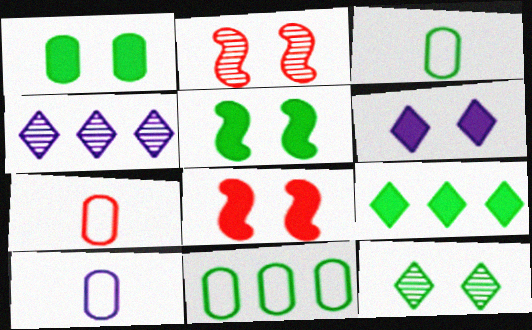[[1, 6, 8], 
[2, 9, 10], 
[3, 4, 8], 
[3, 7, 10], 
[4, 5, 7]]